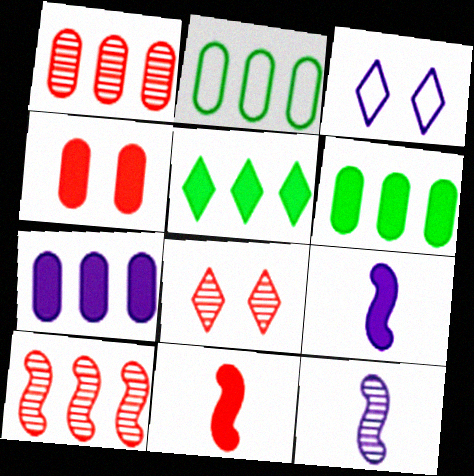[[1, 2, 7], 
[2, 8, 9], 
[3, 7, 12], 
[4, 5, 9]]